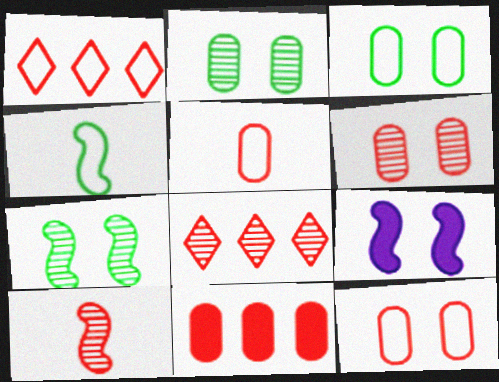[[5, 6, 11], 
[6, 8, 10]]